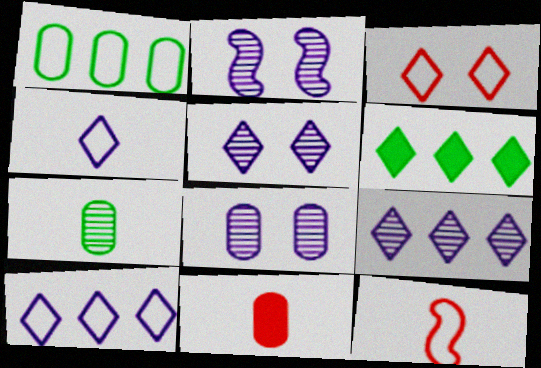[[1, 8, 11], 
[2, 5, 8], 
[6, 8, 12]]